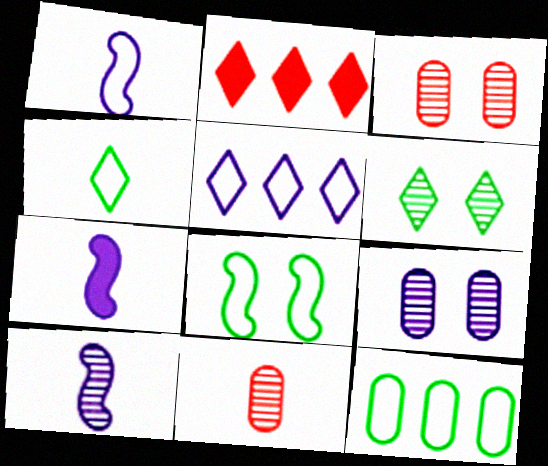[[1, 7, 10], 
[4, 7, 11], 
[4, 8, 12], 
[5, 7, 9]]